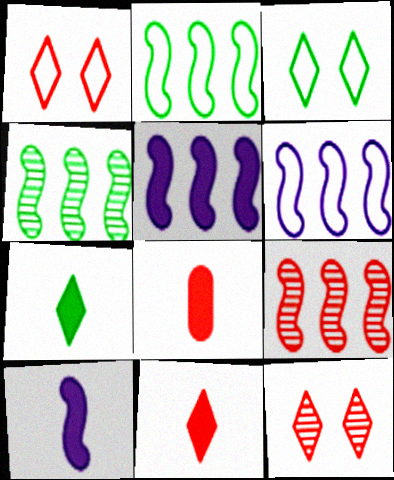[[1, 8, 9], 
[2, 5, 9], 
[7, 8, 10]]